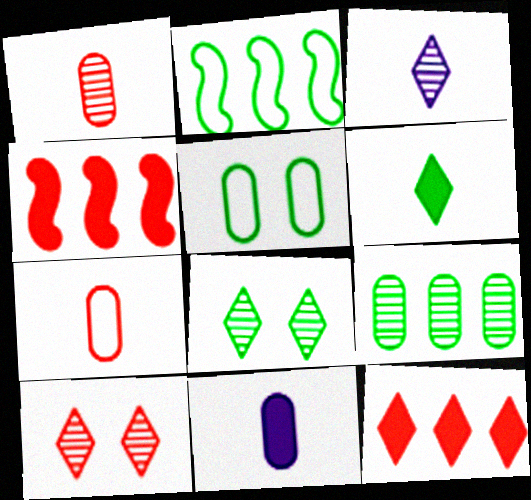[[2, 10, 11], 
[3, 4, 5], 
[4, 7, 10]]